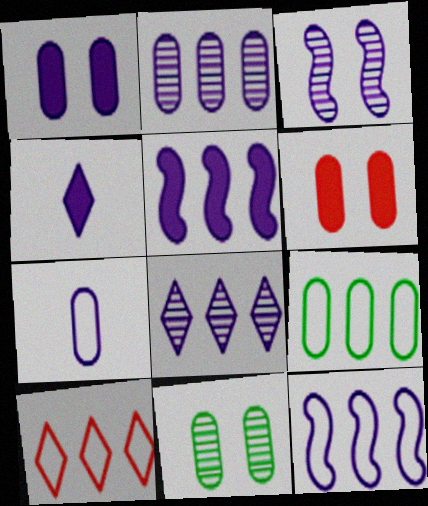[[1, 2, 7], 
[1, 4, 5], 
[9, 10, 12]]